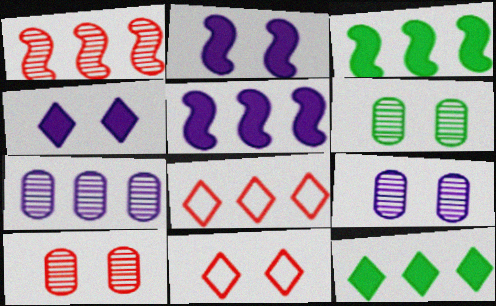[[2, 6, 11], 
[3, 7, 8], 
[6, 9, 10]]